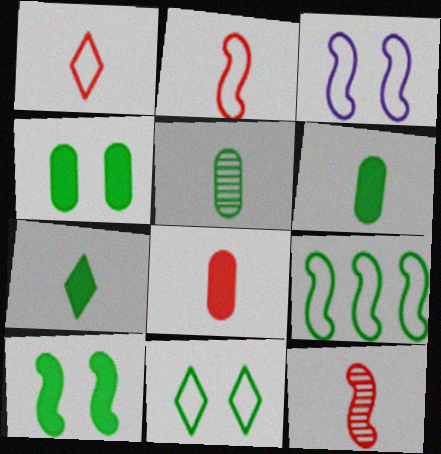[[1, 8, 12], 
[2, 3, 9]]